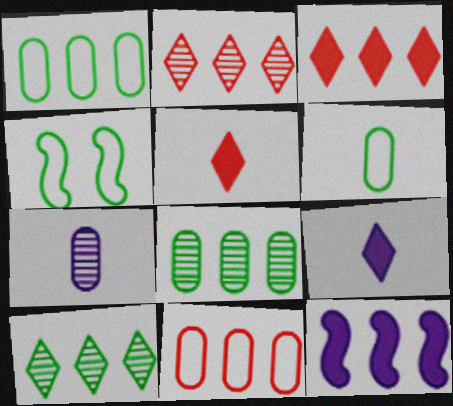[[1, 2, 12], 
[3, 4, 7], 
[10, 11, 12]]